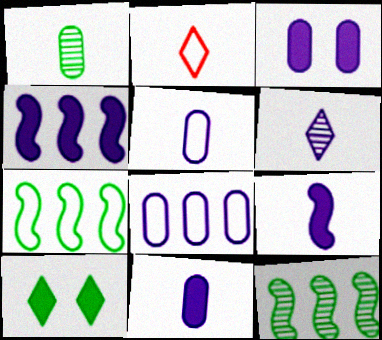[[1, 2, 9], 
[1, 7, 10], 
[2, 3, 12], 
[5, 6, 9]]